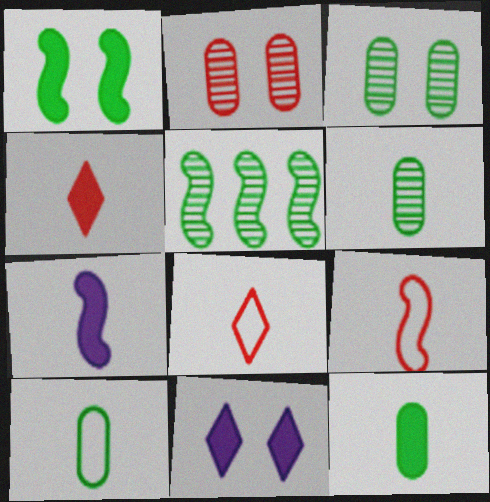[[4, 7, 12], 
[6, 7, 8], 
[6, 10, 12]]